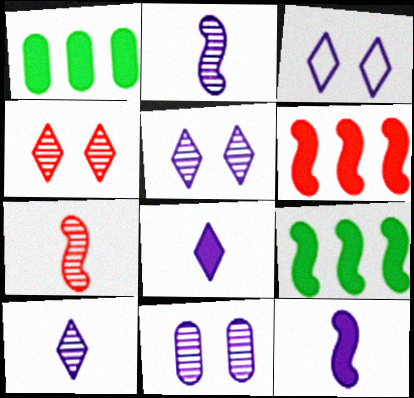[[1, 3, 7]]